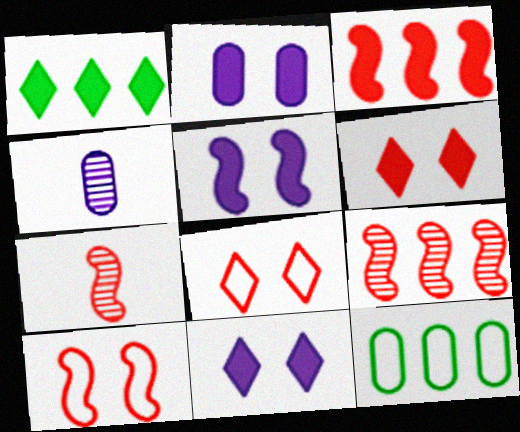[[1, 4, 10], 
[2, 5, 11], 
[3, 7, 10], 
[7, 11, 12]]